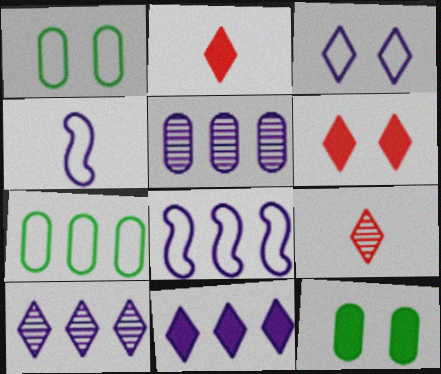[[5, 8, 11], 
[8, 9, 12]]